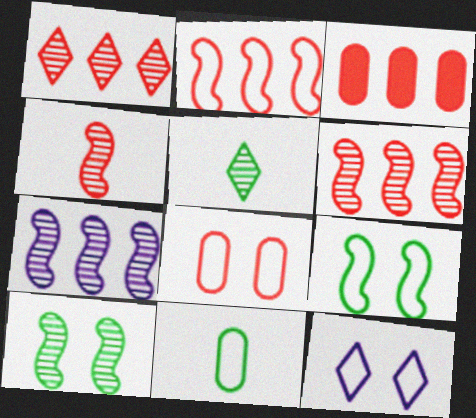[[1, 2, 3], 
[2, 11, 12], 
[4, 7, 10], 
[8, 9, 12]]